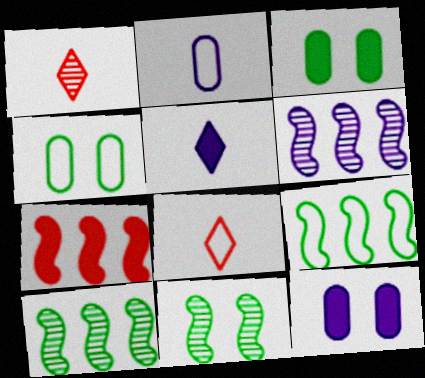[[1, 9, 12], 
[3, 5, 7], 
[3, 6, 8], 
[6, 7, 9], 
[8, 10, 12]]